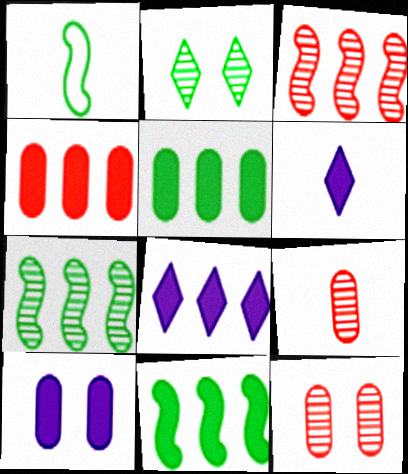[[1, 2, 5], 
[1, 6, 9], 
[1, 8, 12], 
[4, 8, 11]]